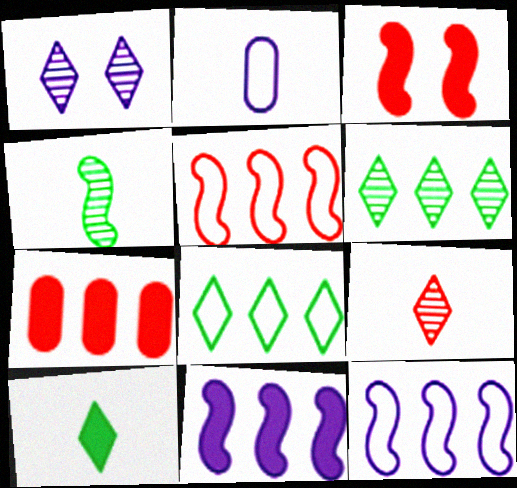[[1, 2, 11], 
[1, 6, 9], 
[2, 3, 6], 
[3, 4, 12], 
[6, 7, 12]]